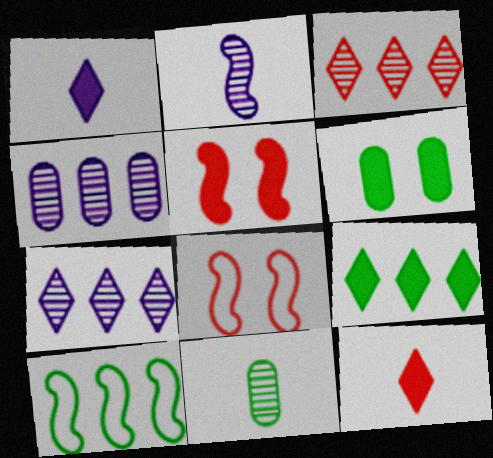[[2, 5, 10]]